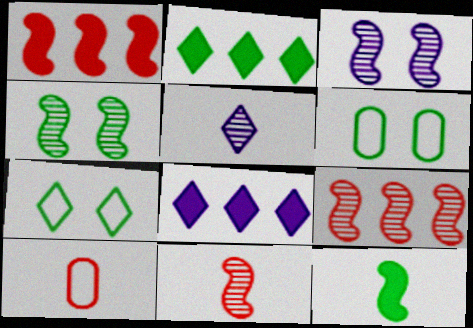[[1, 5, 6], 
[2, 3, 10], 
[4, 8, 10], 
[5, 10, 12], 
[6, 8, 11]]